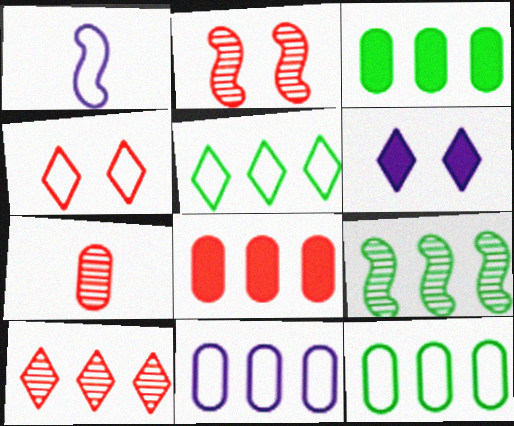[[1, 4, 12], 
[2, 7, 10], 
[3, 5, 9]]